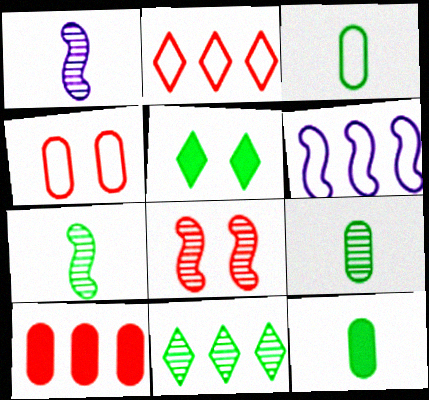[[3, 9, 12], 
[6, 10, 11]]